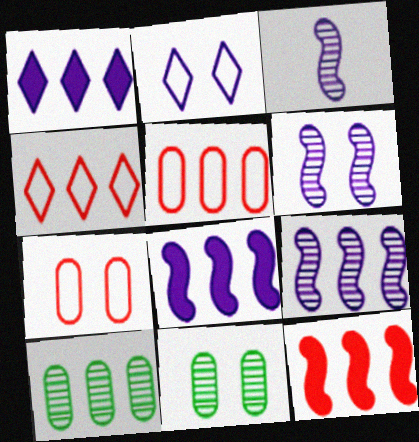[[3, 6, 9], 
[4, 8, 10]]